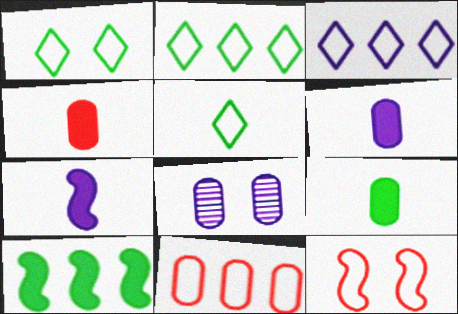[[1, 2, 5], 
[3, 7, 8], 
[4, 6, 9], 
[8, 9, 11]]